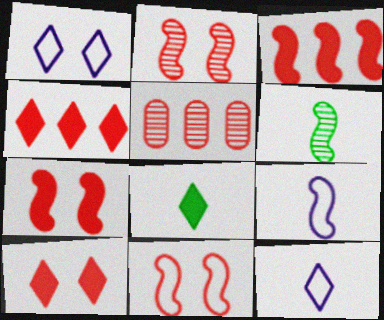[[2, 7, 11]]